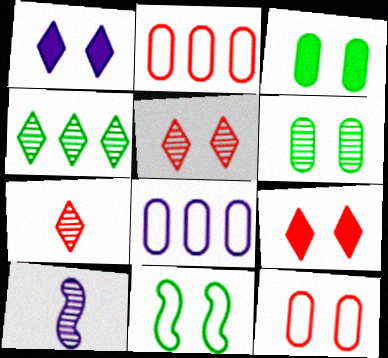[[1, 8, 10]]